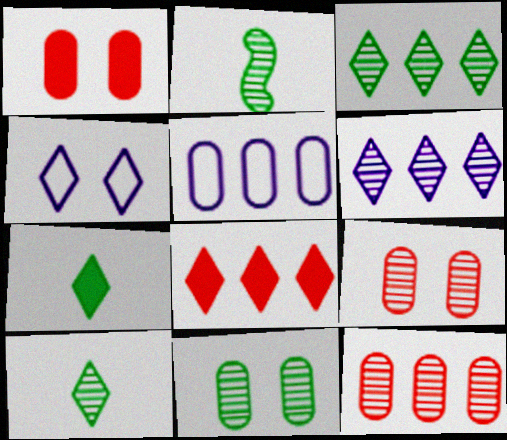[[2, 3, 11], 
[2, 6, 9], 
[4, 8, 10]]